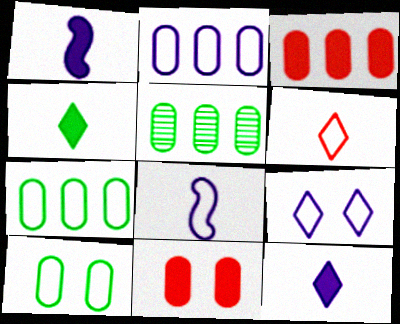[[2, 3, 5], 
[2, 8, 9]]